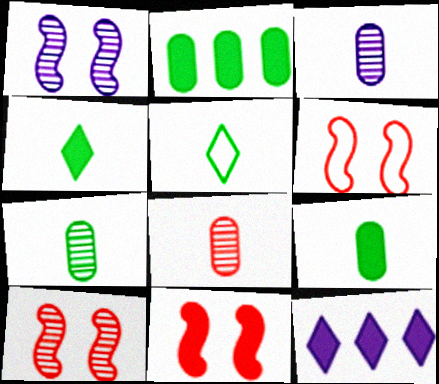[[3, 7, 8], 
[6, 7, 12], 
[6, 10, 11], 
[9, 11, 12]]